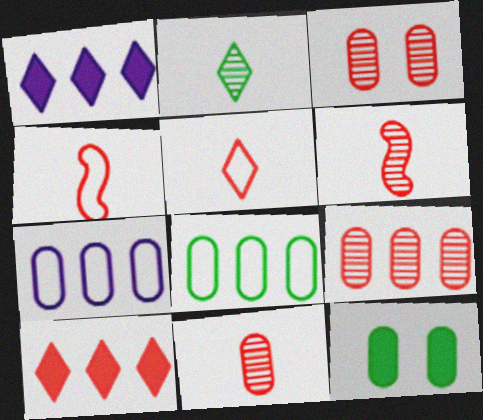[[3, 4, 10], 
[3, 9, 11], 
[7, 11, 12]]